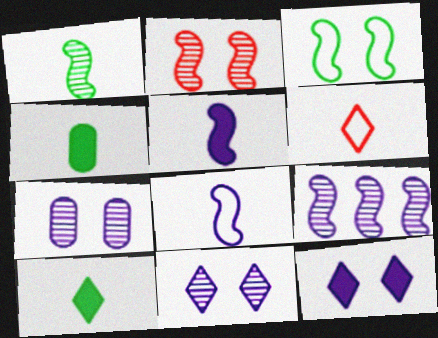[[1, 2, 9]]